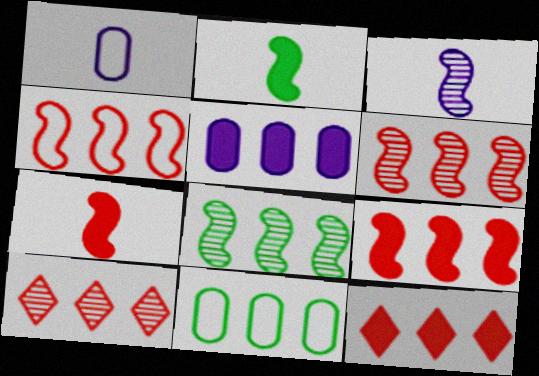[[4, 6, 9]]